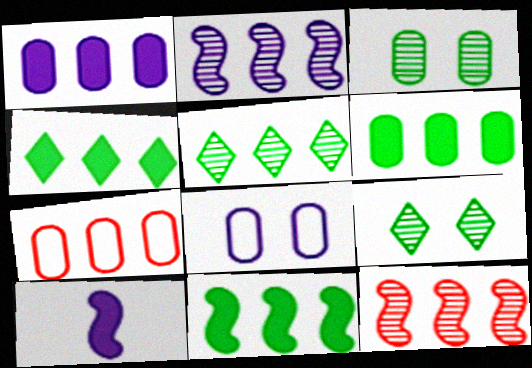[[2, 4, 7], 
[4, 6, 11], 
[7, 9, 10]]